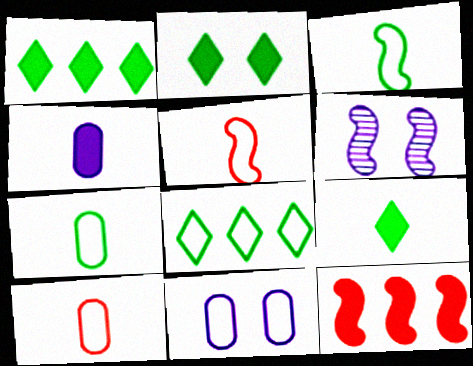[[1, 2, 9], 
[1, 6, 10], 
[2, 4, 12], 
[3, 6, 12], 
[5, 8, 11]]